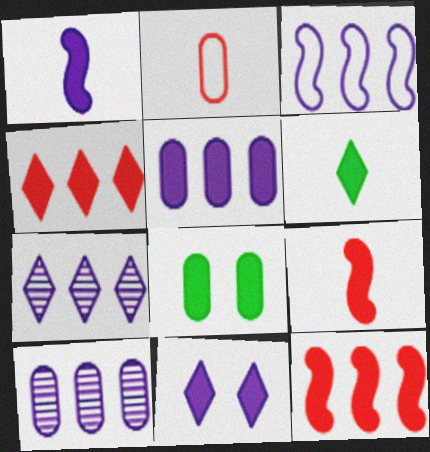[[1, 4, 8], 
[1, 5, 11], 
[2, 8, 10], 
[3, 5, 7], 
[4, 6, 11]]